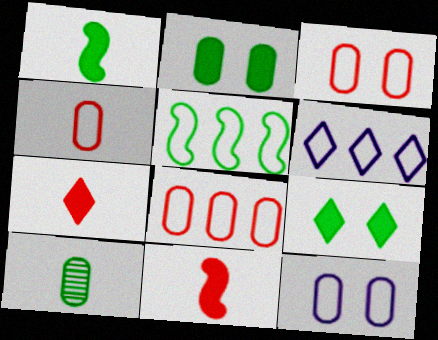[[3, 4, 8], 
[5, 6, 8], 
[5, 9, 10]]